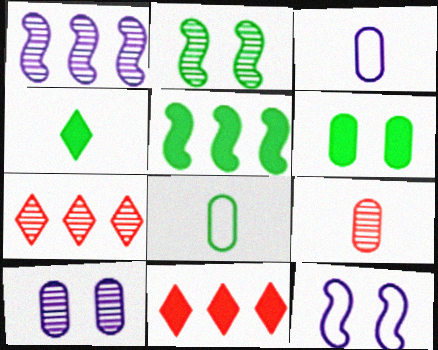[[2, 3, 11], 
[4, 5, 6]]